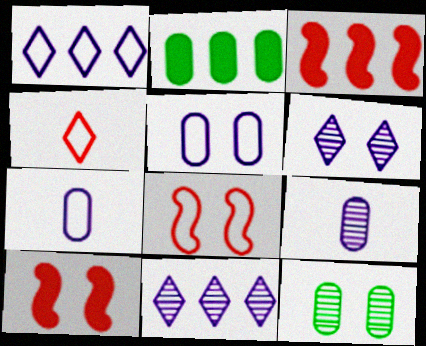[]